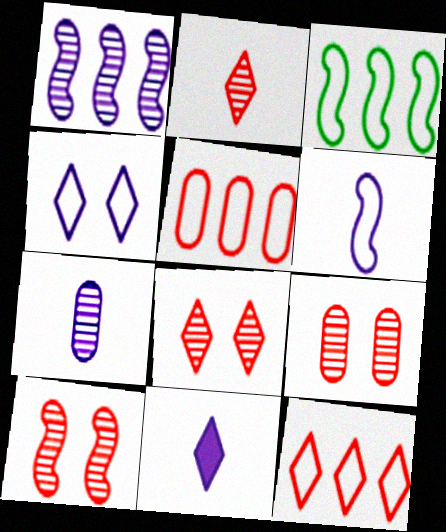[[3, 9, 11], 
[6, 7, 11], 
[8, 9, 10]]